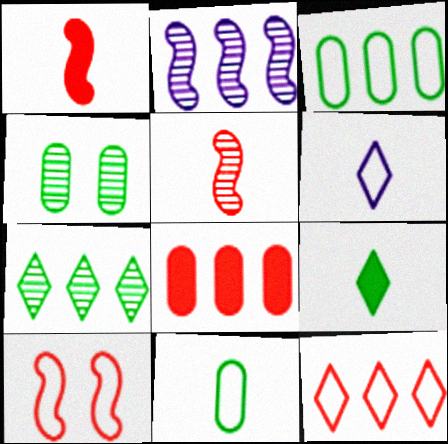[[3, 6, 10]]